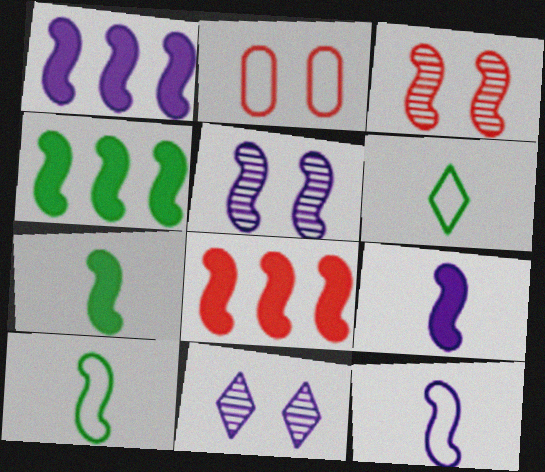[[1, 3, 10], 
[1, 4, 8], 
[1, 5, 12], 
[3, 4, 12], 
[5, 8, 10]]